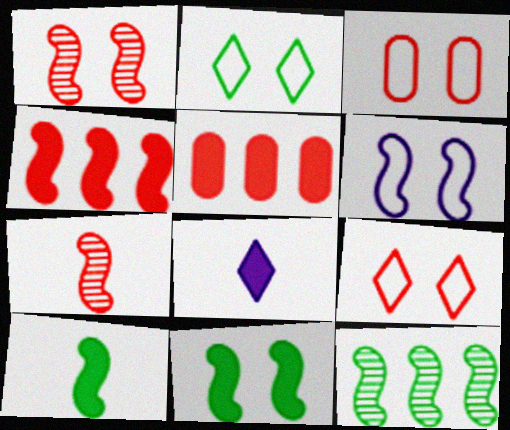[[1, 6, 11], 
[2, 3, 6], 
[3, 8, 12], 
[5, 7, 9], 
[5, 8, 11]]